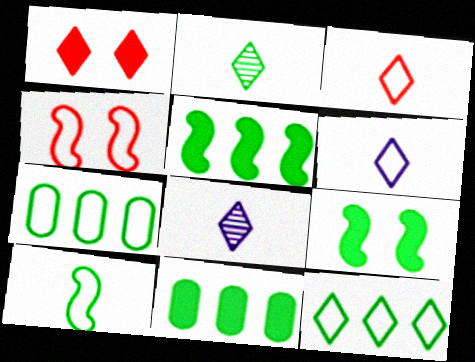[[1, 8, 12], 
[2, 7, 9], 
[4, 6, 7], 
[4, 8, 11]]